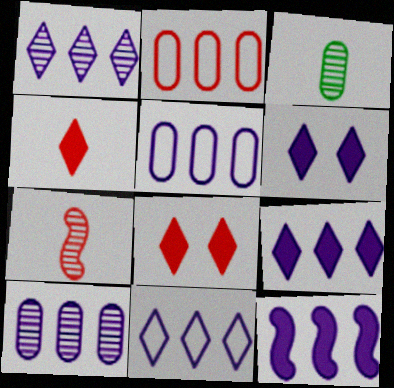[[1, 5, 12], 
[1, 9, 11], 
[2, 7, 8], 
[10, 11, 12]]